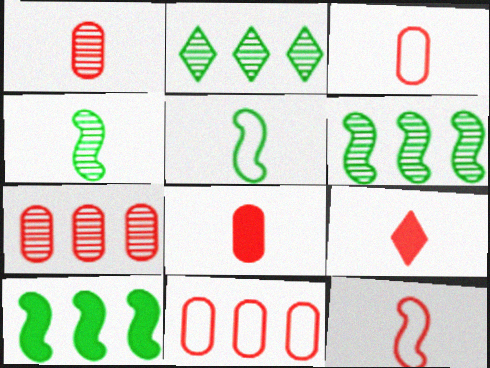[[1, 3, 8], 
[1, 9, 12]]